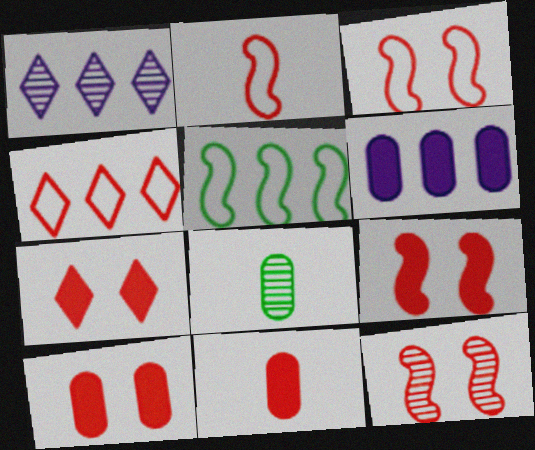[[1, 8, 12], 
[3, 9, 12], 
[4, 11, 12], 
[7, 9, 10]]